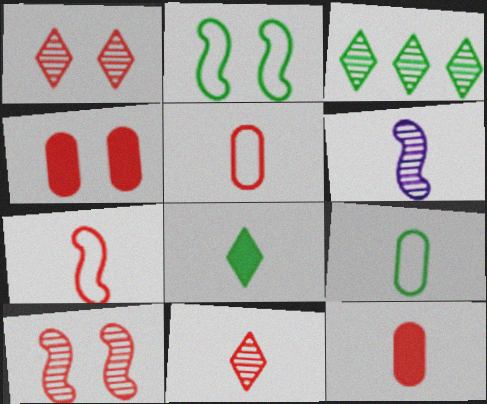[[5, 6, 8], 
[7, 11, 12]]